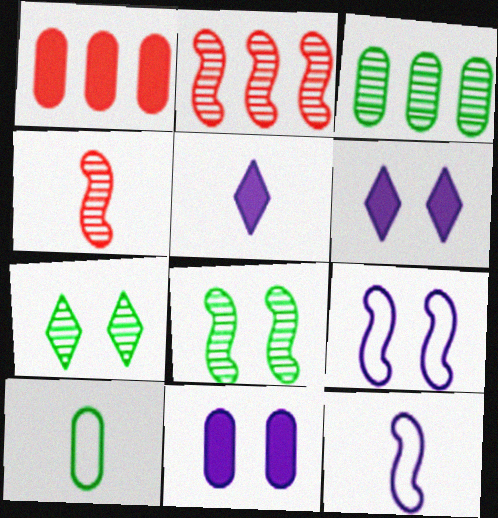[[1, 7, 12], 
[2, 6, 10], 
[4, 5, 10]]